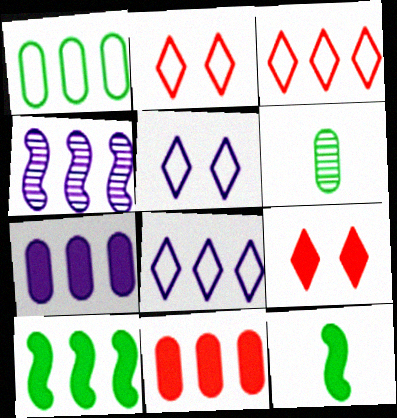[[4, 7, 8], 
[7, 9, 12]]